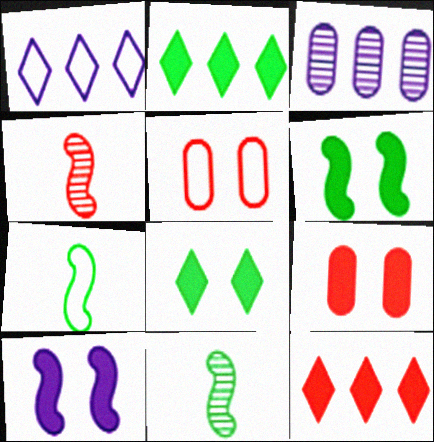[[1, 5, 7], 
[1, 9, 11], 
[4, 5, 12], 
[8, 9, 10]]